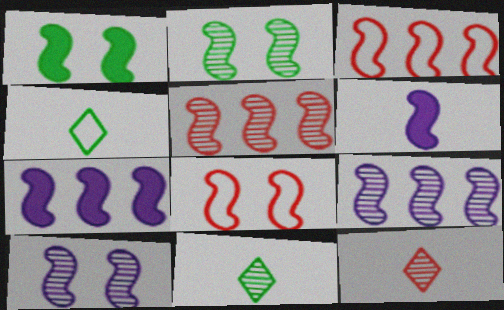[[1, 8, 10], 
[2, 3, 6]]